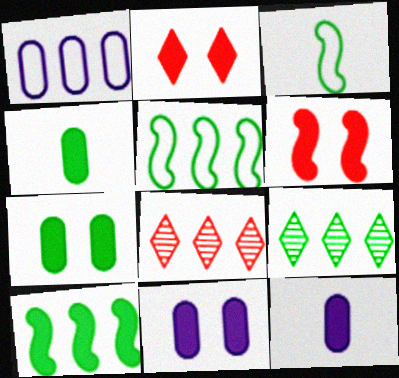[[1, 8, 10], 
[2, 10, 12], 
[3, 7, 9], 
[3, 8, 11]]